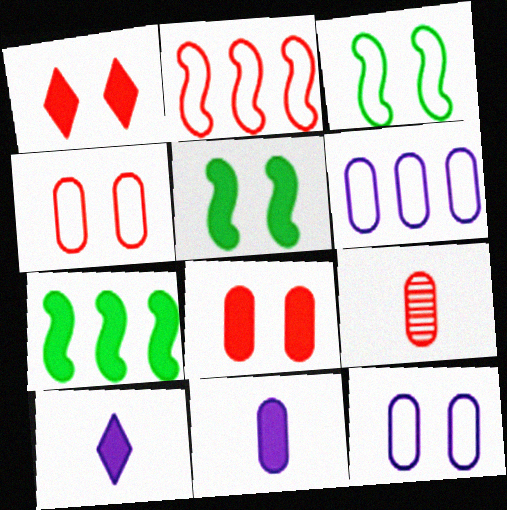[[1, 2, 9], 
[1, 7, 11], 
[7, 8, 10]]